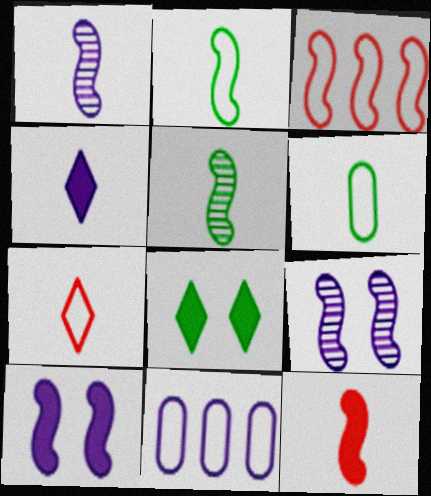[[1, 2, 12], 
[3, 5, 10], 
[4, 9, 11]]